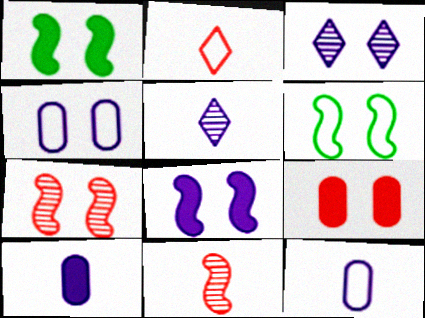[[3, 4, 8], 
[3, 6, 9], 
[6, 7, 8]]